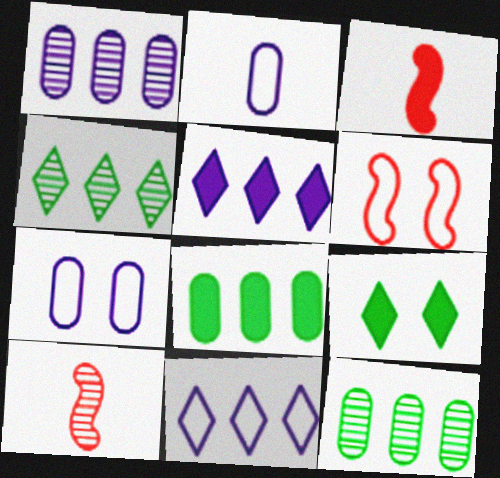[[3, 4, 7]]